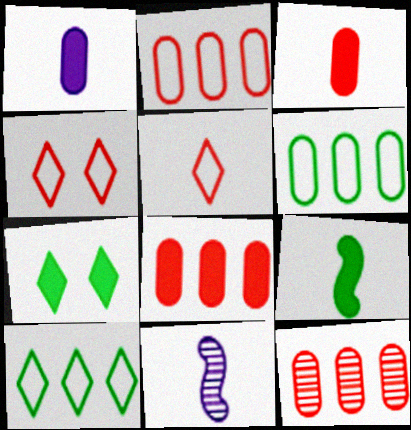[[2, 7, 11], 
[2, 8, 12]]